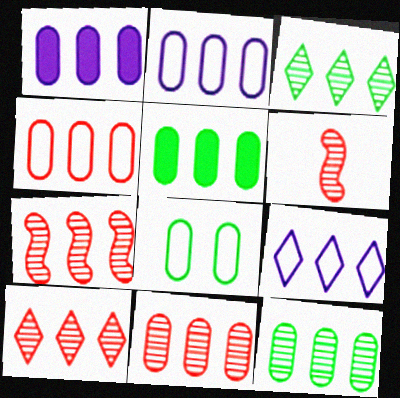[[1, 4, 12], 
[2, 5, 11], 
[5, 7, 9], 
[7, 10, 11]]